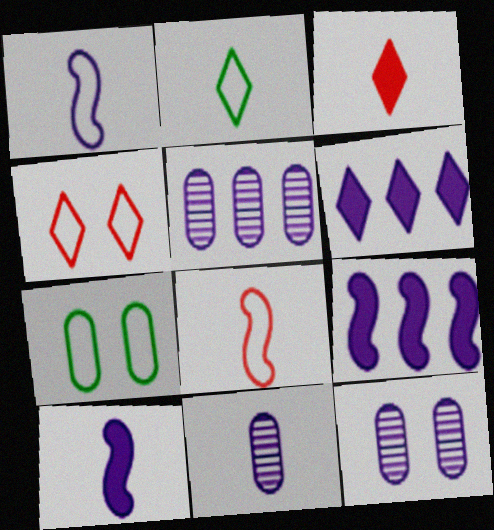[[1, 6, 12], 
[5, 11, 12]]